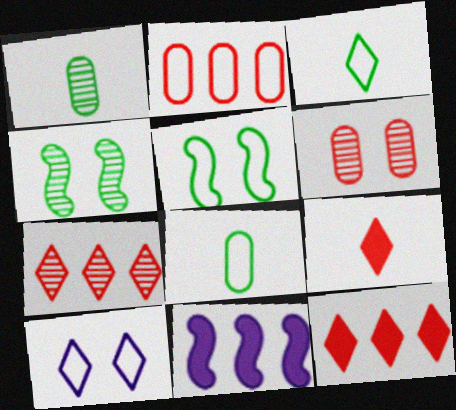[[3, 6, 11]]